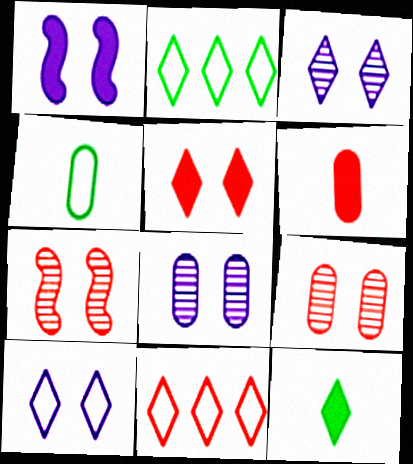[[1, 8, 10], 
[3, 11, 12], 
[6, 7, 11]]